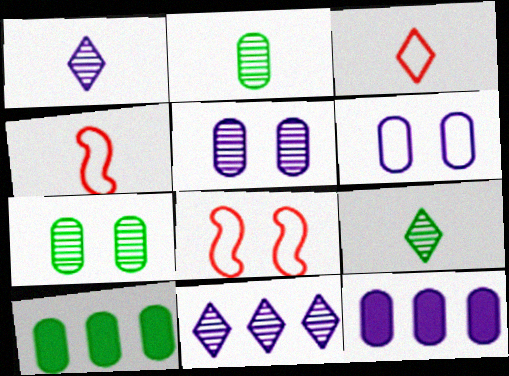[[1, 8, 10], 
[8, 9, 12]]